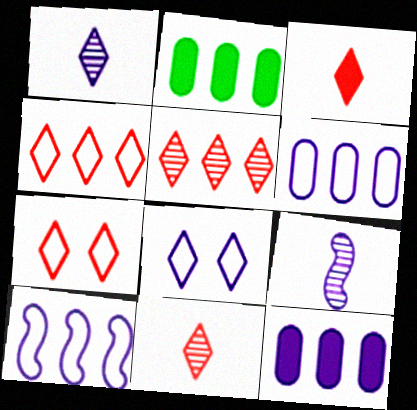[[2, 5, 10], 
[2, 7, 9], 
[3, 5, 7], 
[8, 9, 12]]